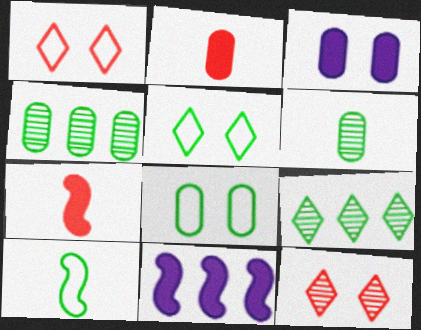[[1, 6, 11]]